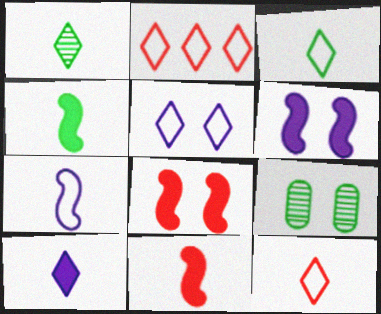[[1, 10, 12], 
[2, 3, 5], 
[5, 8, 9]]